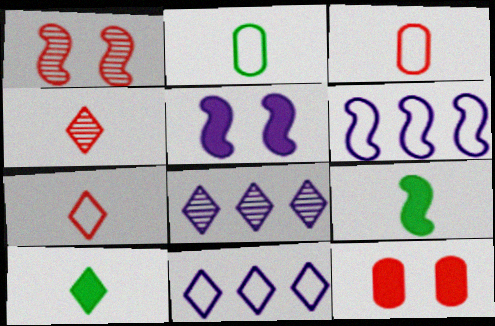[[1, 6, 9]]